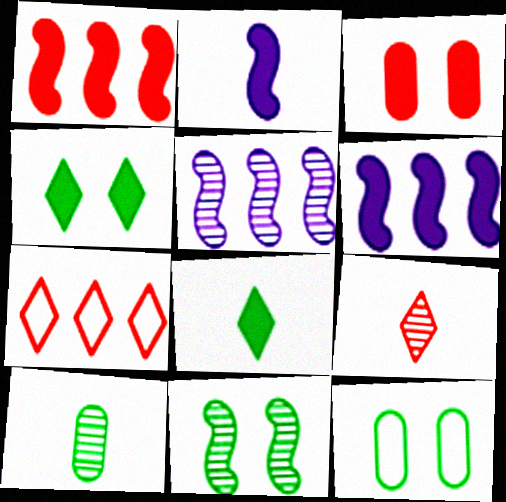[[3, 6, 8], 
[4, 11, 12], 
[6, 9, 12]]